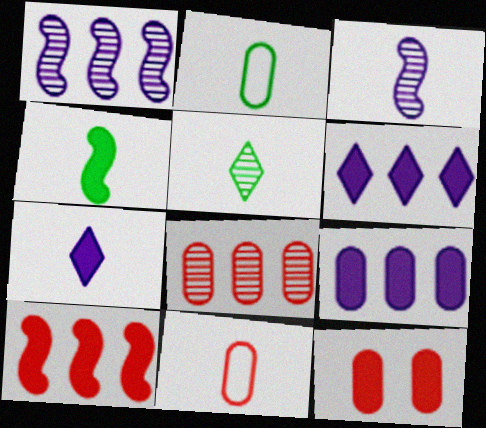[[2, 4, 5], 
[4, 6, 12], 
[8, 11, 12]]